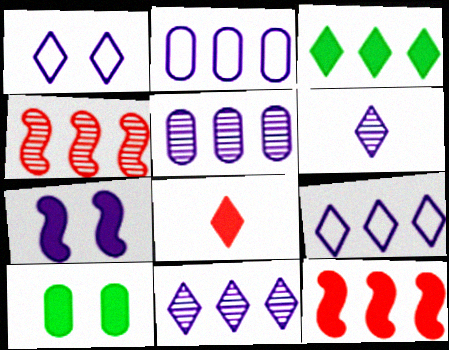[[2, 3, 4], 
[2, 6, 7]]